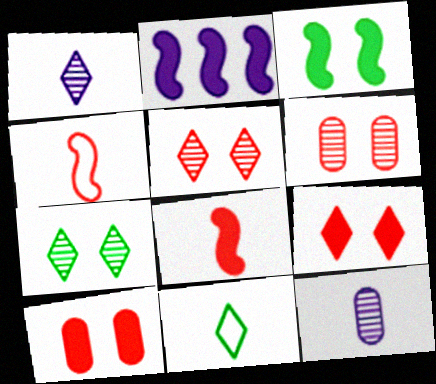[[2, 3, 8], 
[2, 6, 11], 
[8, 11, 12]]